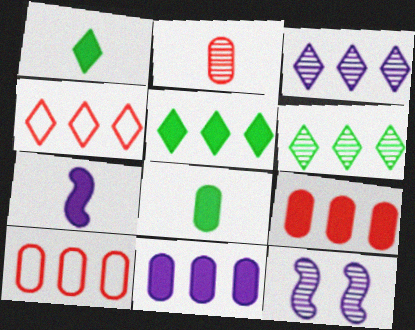[[1, 10, 12], 
[2, 6, 12], 
[3, 4, 5], 
[4, 8, 12]]